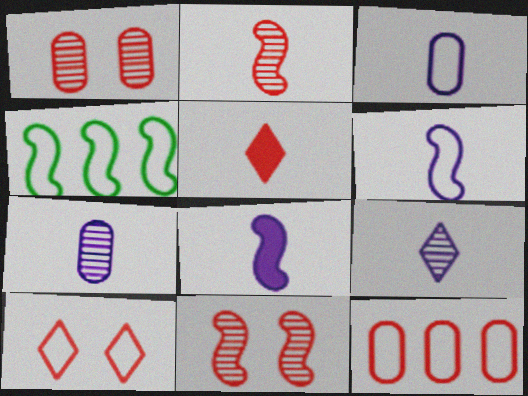[[3, 4, 10], 
[3, 8, 9], 
[4, 8, 11], 
[5, 11, 12]]